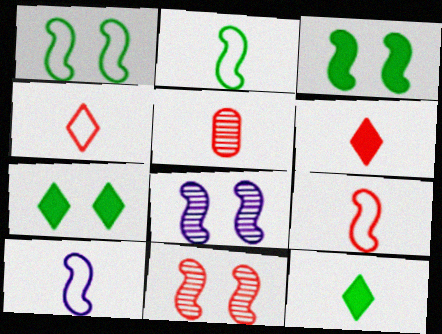[[2, 9, 10], 
[5, 6, 9], 
[5, 10, 12]]